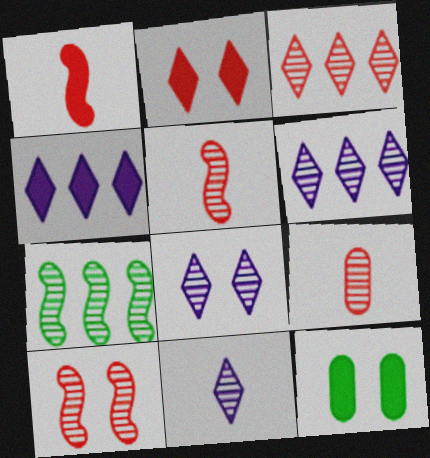[[1, 4, 12], 
[3, 9, 10], 
[6, 8, 11], 
[7, 8, 9]]